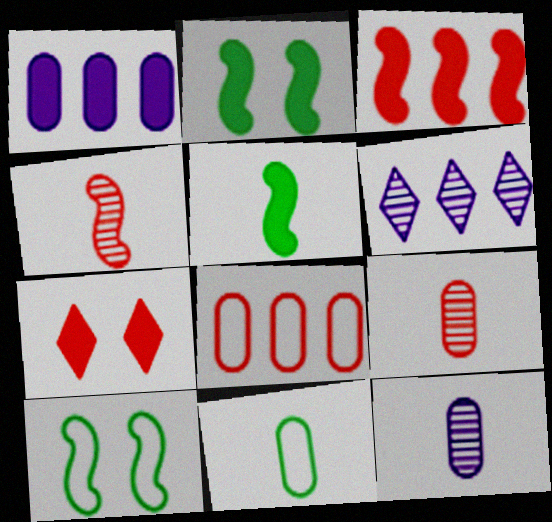[[1, 5, 7], 
[4, 7, 8]]